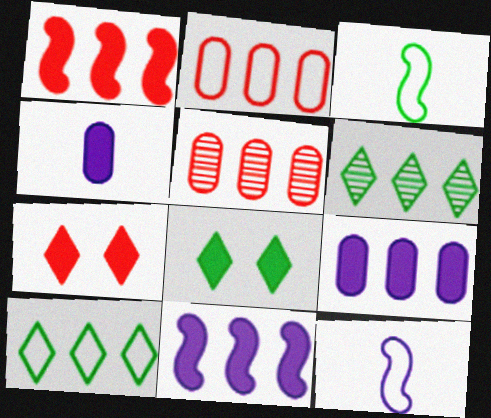[[1, 4, 8], 
[2, 6, 11], 
[5, 8, 12], 
[5, 10, 11]]